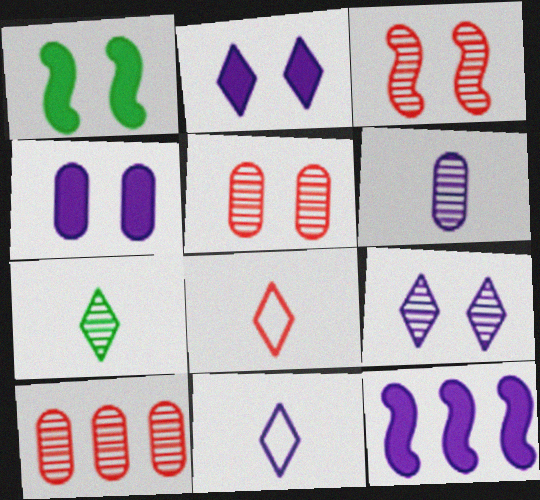[[1, 10, 11]]